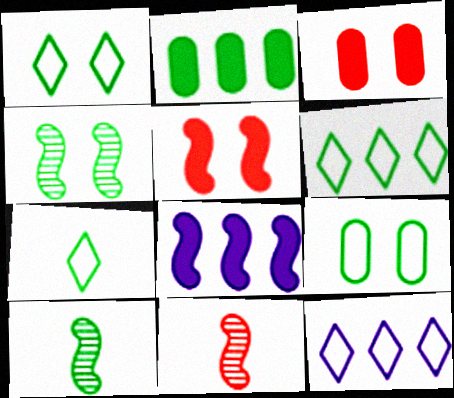[[1, 2, 10], 
[1, 6, 7], 
[2, 4, 7], 
[3, 10, 12]]